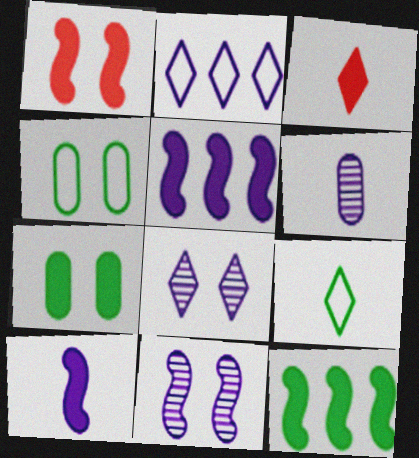[[1, 4, 8], 
[1, 10, 12], 
[3, 5, 7]]